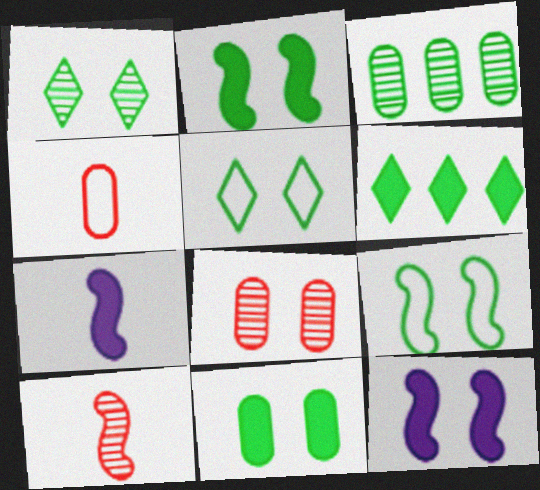[[1, 9, 11], 
[5, 8, 12]]